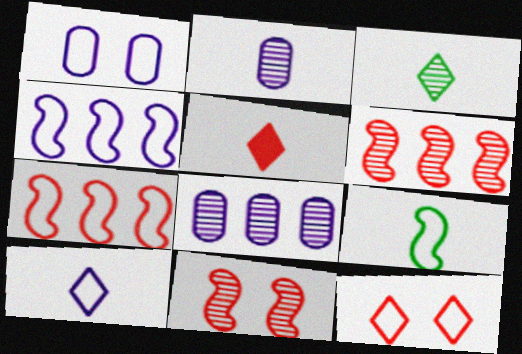[[1, 4, 10], 
[2, 5, 9], 
[3, 5, 10], 
[3, 8, 11]]